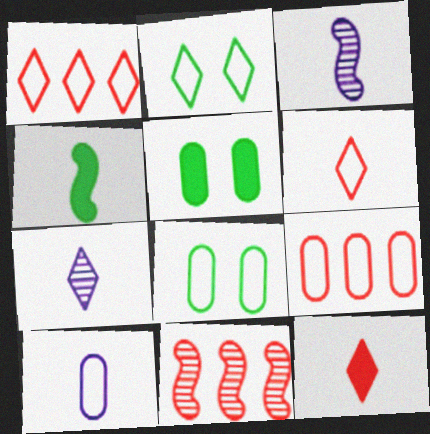[[1, 3, 5], 
[8, 9, 10]]